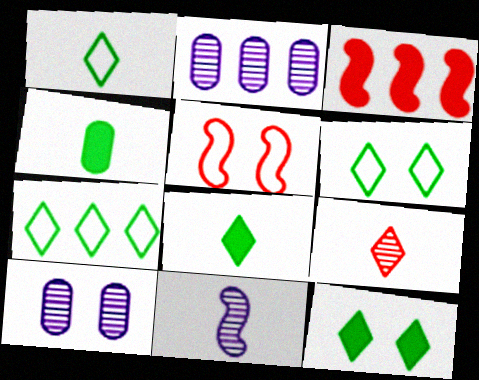[[1, 3, 10], 
[1, 6, 7], 
[2, 3, 7], 
[2, 5, 8], 
[5, 10, 12]]